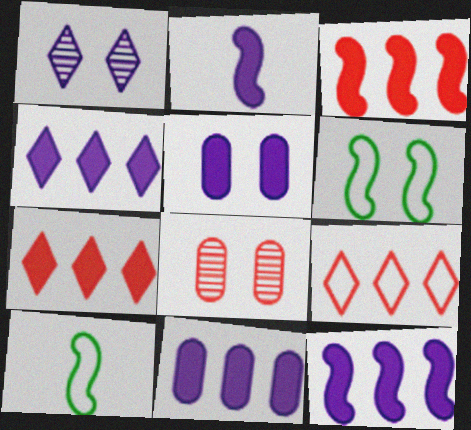[[2, 4, 5], 
[4, 8, 10], 
[4, 11, 12]]